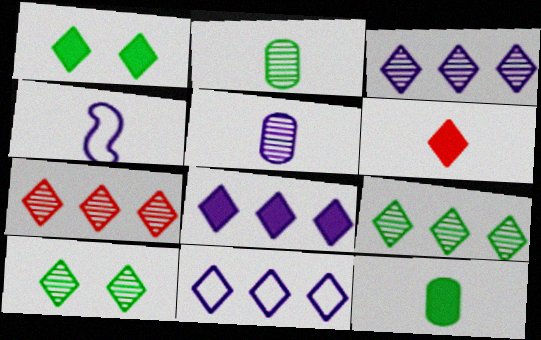[[1, 6, 8], 
[2, 4, 6], 
[3, 7, 9], 
[3, 8, 11], 
[6, 10, 11]]